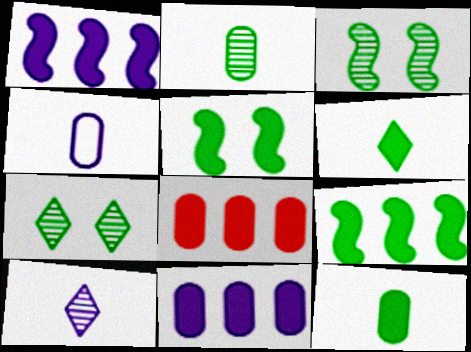[]